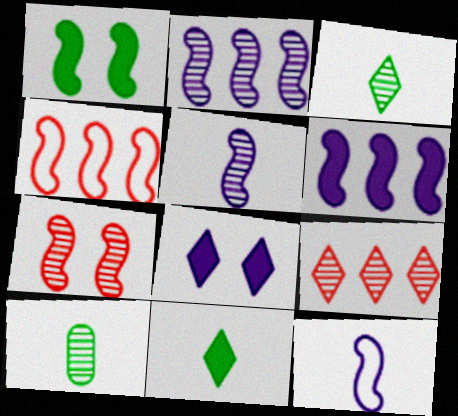[[1, 4, 5], 
[4, 8, 10]]